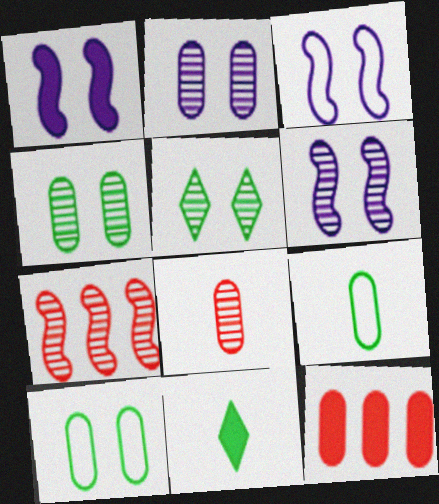[[1, 3, 6], 
[1, 11, 12], 
[2, 9, 12]]